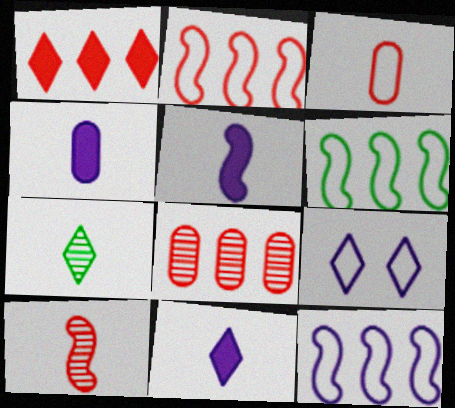[[1, 2, 8], 
[1, 7, 9], 
[2, 6, 12], 
[3, 5, 7], 
[3, 6, 9], 
[4, 5, 11]]